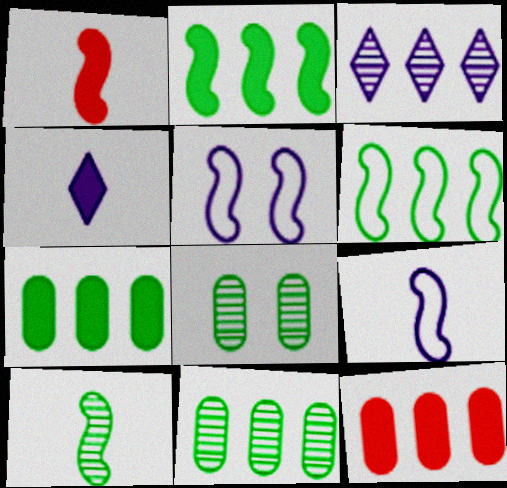[[1, 9, 10], 
[3, 6, 12]]